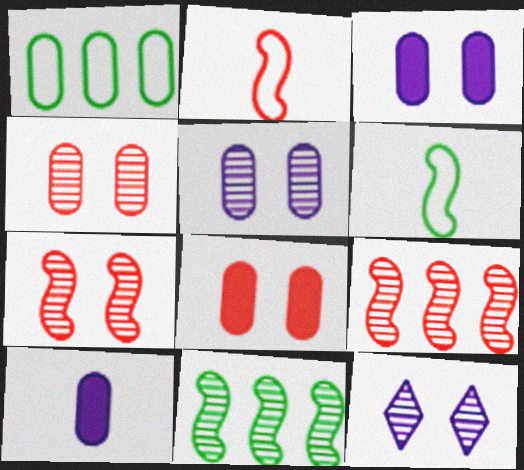[[1, 4, 10]]